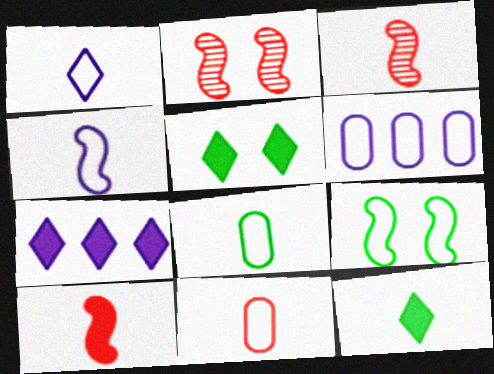[[2, 6, 12], 
[2, 7, 8], 
[3, 5, 6]]